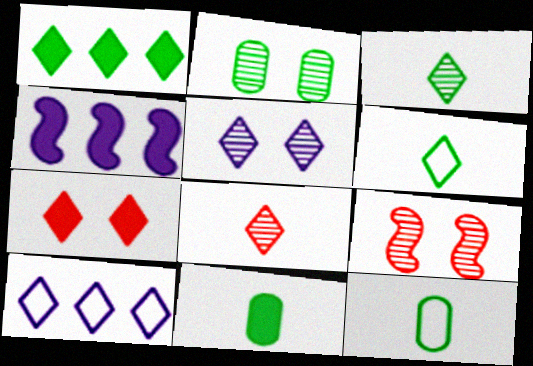[[2, 5, 9], 
[3, 7, 10], 
[4, 7, 11], 
[9, 10, 11]]